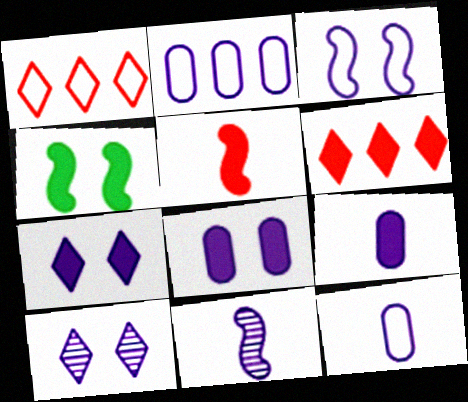[[2, 7, 11], 
[3, 8, 10], 
[4, 6, 9]]